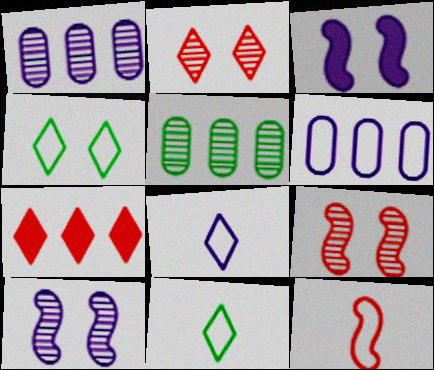[[1, 3, 8], 
[4, 6, 12]]